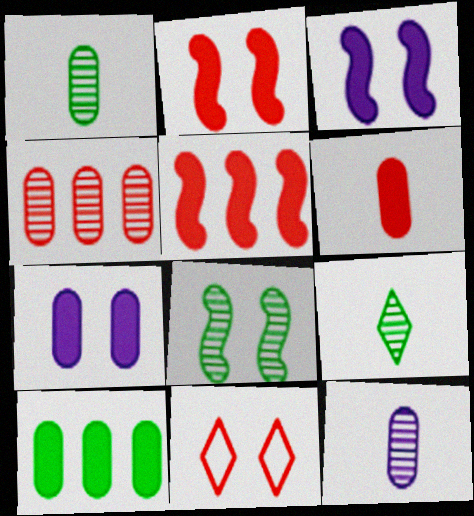[[6, 7, 10], 
[7, 8, 11]]